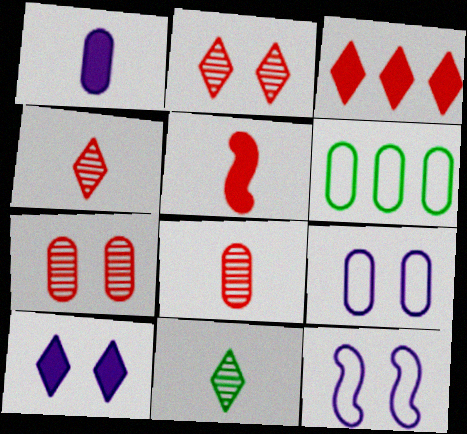[[1, 6, 7]]